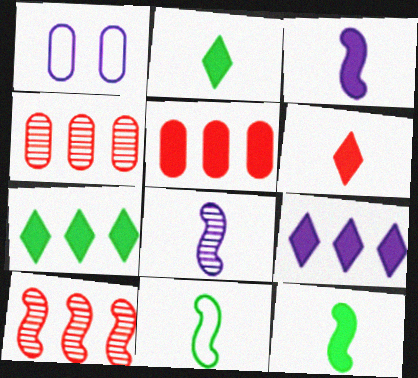[[1, 2, 10], 
[1, 8, 9]]